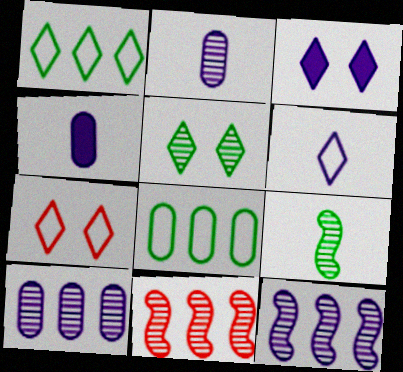[[1, 6, 7], 
[2, 5, 11], 
[3, 5, 7]]